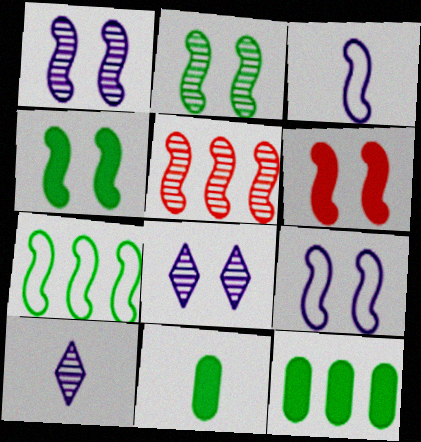[[2, 6, 9], 
[3, 4, 5]]